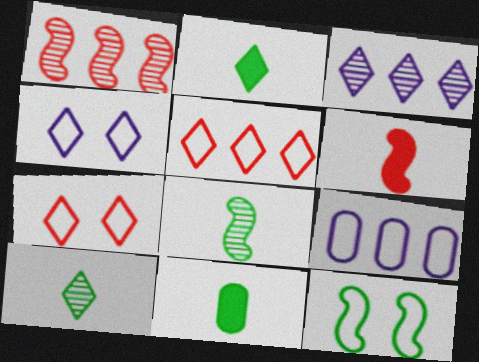[[1, 4, 11], 
[2, 3, 7]]